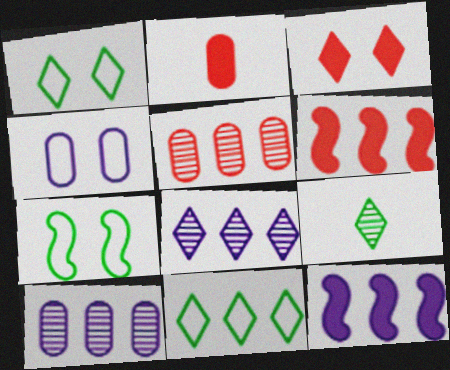[[2, 3, 6], 
[2, 7, 8], 
[4, 6, 9], 
[5, 11, 12], 
[6, 10, 11]]